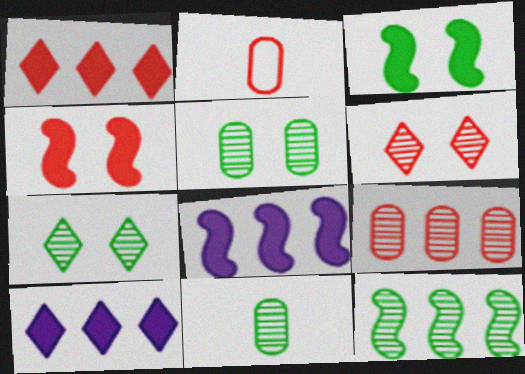[[2, 7, 8], 
[7, 11, 12]]